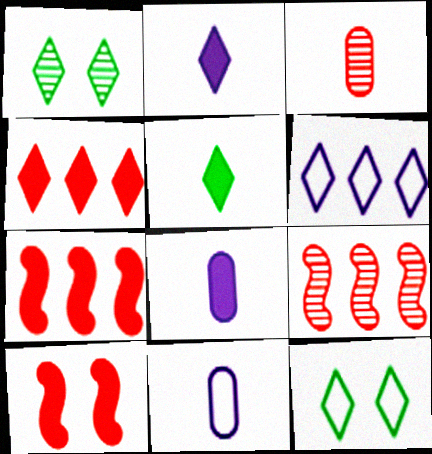[[1, 7, 11], 
[8, 9, 12]]